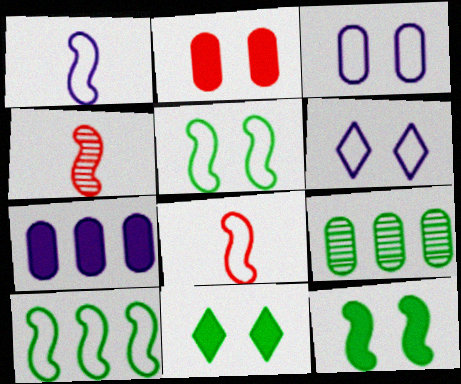[]